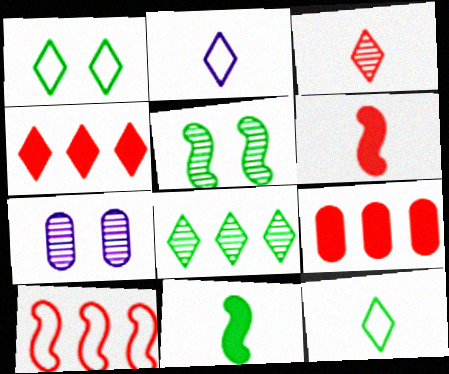[[2, 5, 9]]